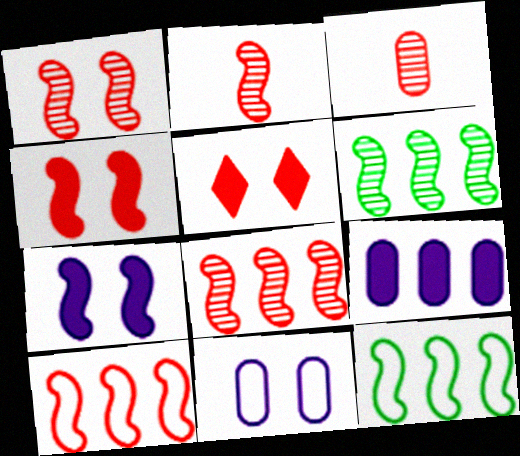[[1, 2, 8], 
[2, 4, 10], 
[2, 7, 12], 
[3, 5, 10]]